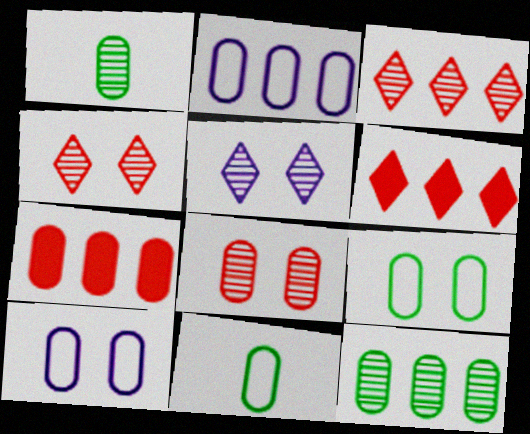[[1, 7, 10], 
[2, 7, 12]]